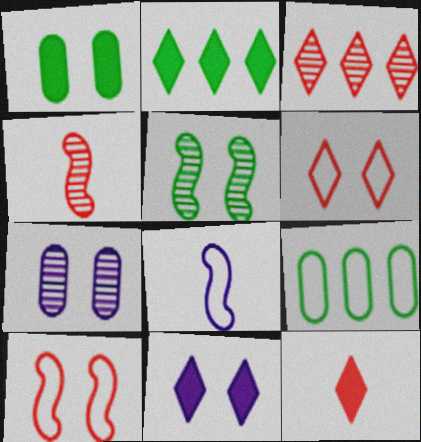[[1, 3, 8], 
[2, 11, 12], 
[3, 6, 12], 
[4, 9, 11], 
[6, 8, 9]]